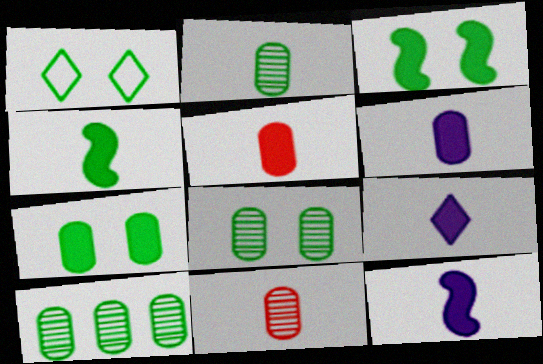[[1, 3, 8], 
[1, 4, 10], 
[2, 8, 10], 
[4, 5, 9], 
[6, 9, 12]]